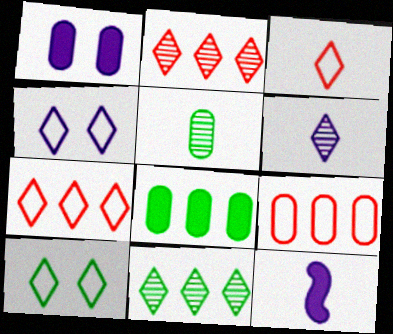[[1, 5, 9], 
[3, 5, 12]]